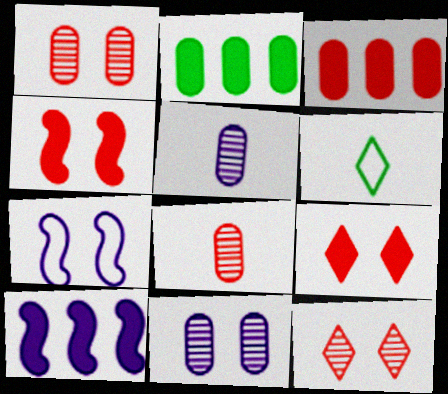[[1, 6, 10]]